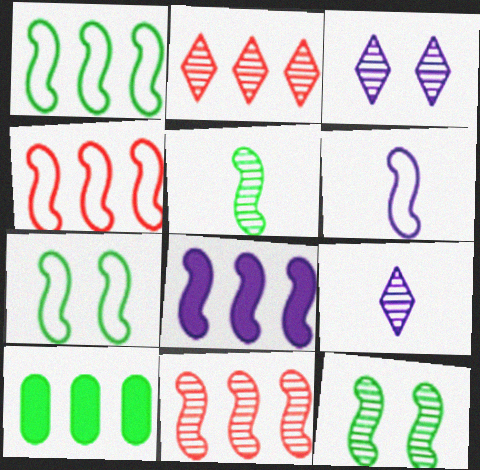[[1, 8, 11], 
[4, 6, 7]]